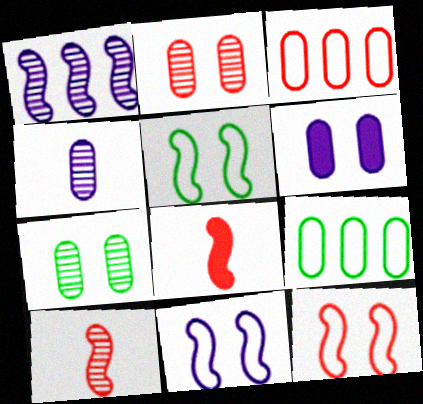[[1, 5, 8], 
[5, 11, 12]]